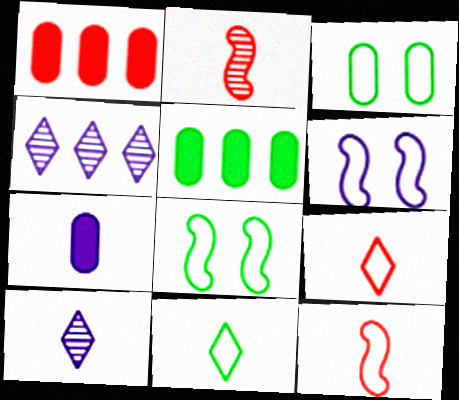[[1, 8, 10], 
[2, 7, 11], 
[4, 6, 7]]